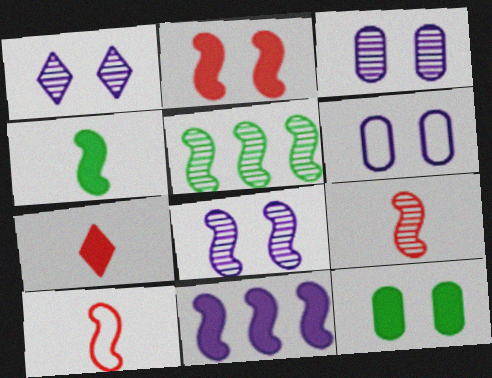[[1, 3, 8], 
[2, 4, 11], 
[5, 6, 7], 
[5, 8, 9], 
[7, 11, 12]]